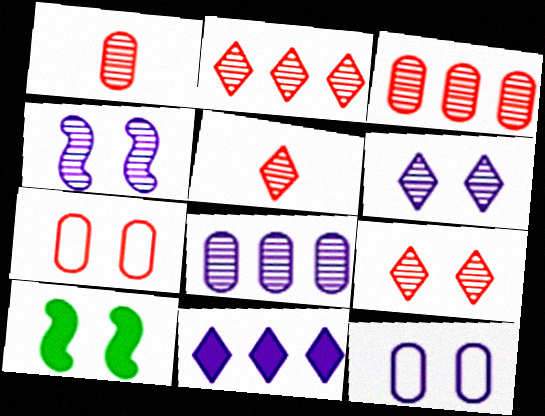[[2, 5, 9], 
[6, 7, 10], 
[9, 10, 12]]